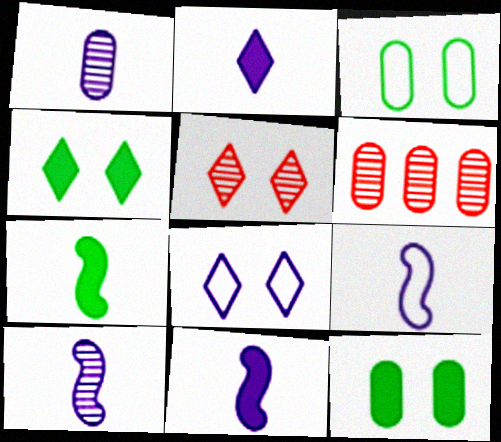[[1, 2, 9], 
[4, 5, 8], 
[4, 6, 9], 
[6, 7, 8], 
[9, 10, 11]]